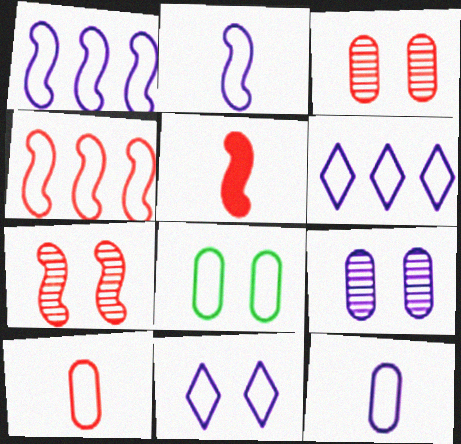[[1, 11, 12], 
[4, 5, 7]]